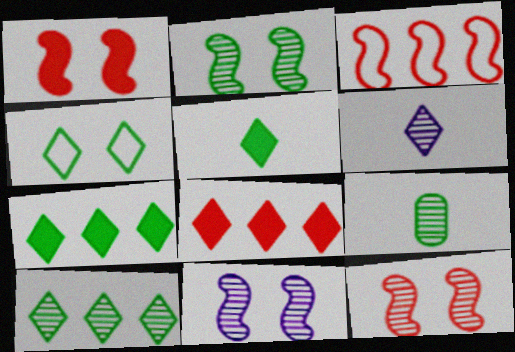[[2, 9, 10], 
[2, 11, 12], 
[4, 5, 10], 
[4, 6, 8]]